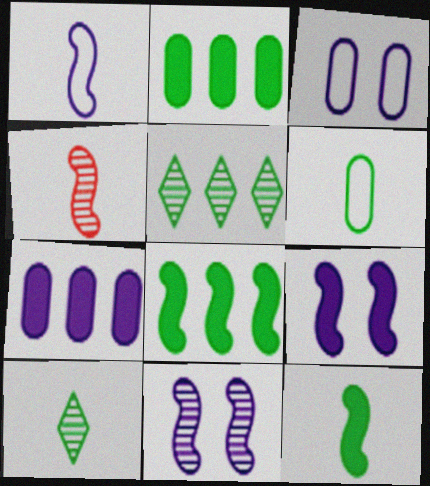[[1, 4, 12], 
[6, 10, 12]]